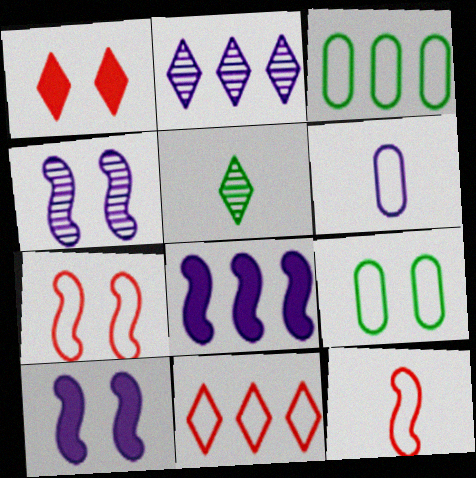[[1, 4, 9], 
[2, 6, 10]]